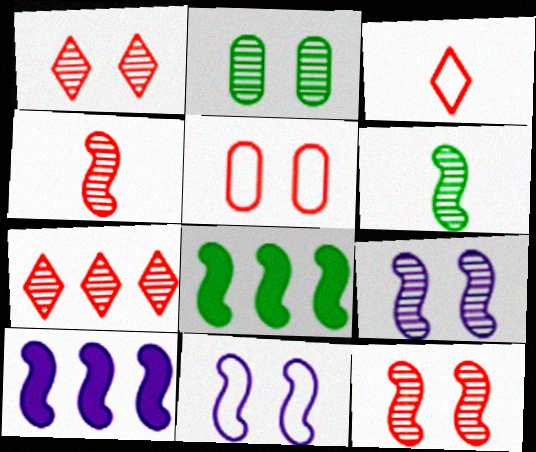[[1, 2, 9], 
[2, 3, 10], 
[4, 8, 11]]